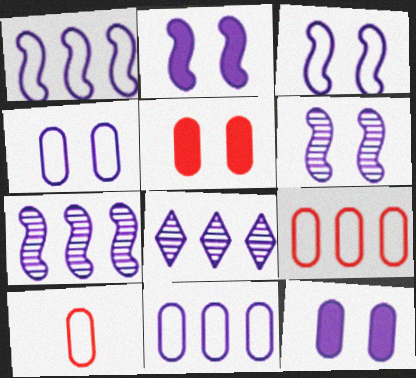[[2, 3, 6]]